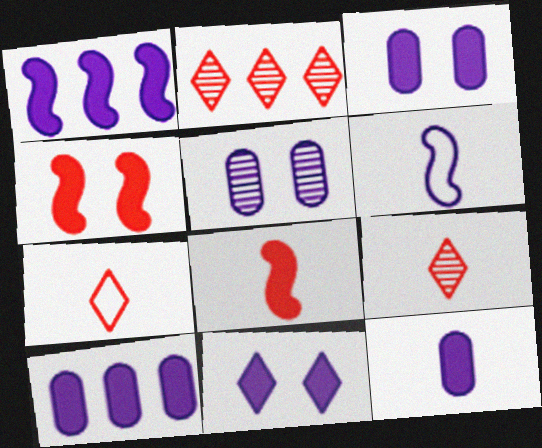[[1, 11, 12], 
[3, 10, 12]]